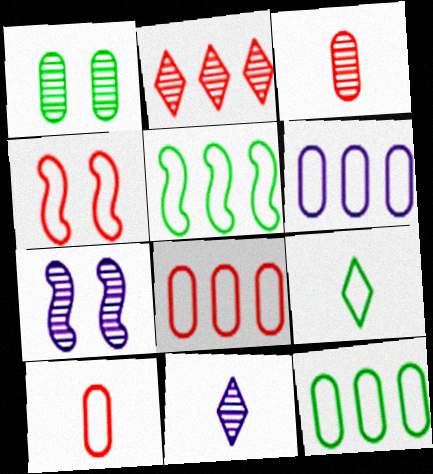[[4, 6, 9], 
[6, 8, 12]]